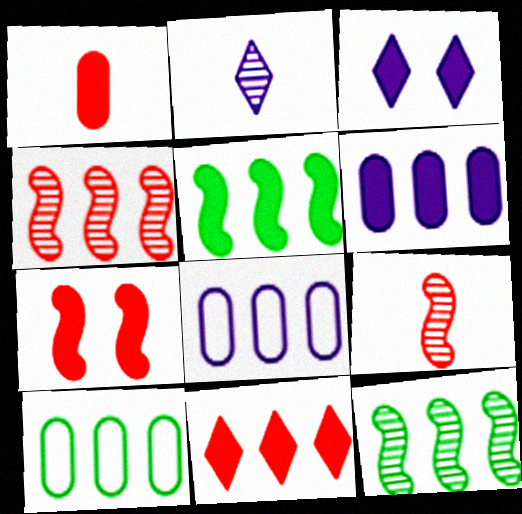[[1, 3, 5], 
[1, 7, 11], 
[2, 7, 10], 
[3, 9, 10], 
[5, 6, 11], 
[8, 11, 12]]